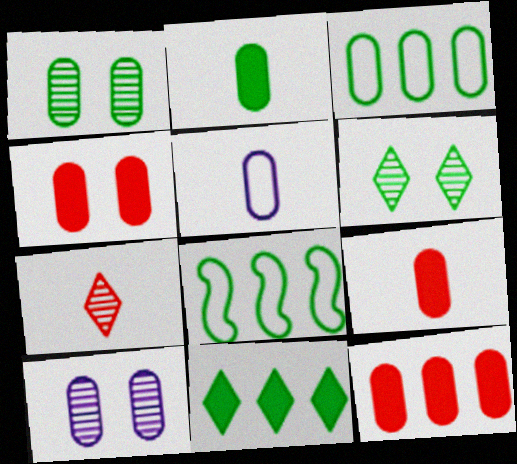[[1, 2, 3], 
[1, 5, 12], 
[2, 6, 8], 
[3, 9, 10], 
[4, 9, 12]]